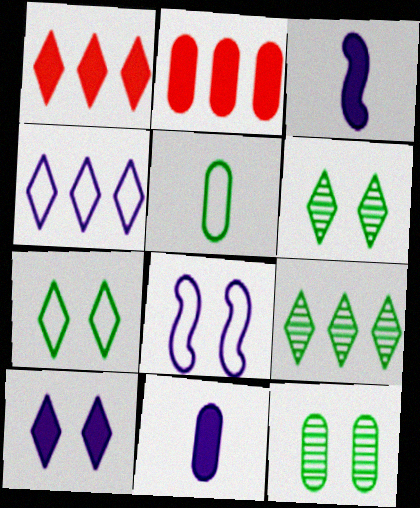[[1, 4, 9]]